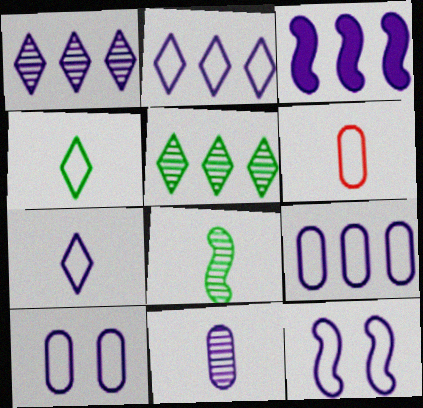[[1, 3, 9], 
[7, 9, 12]]